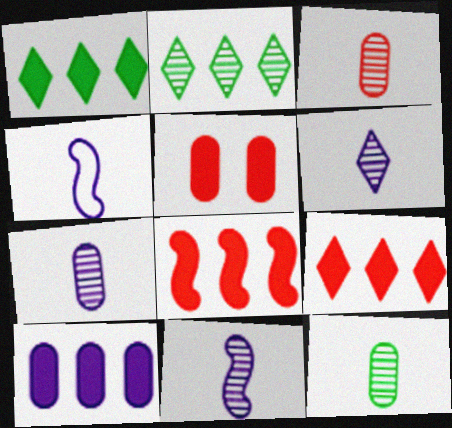[[1, 8, 10], 
[2, 4, 5], 
[3, 7, 12], 
[6, 7, 11]]